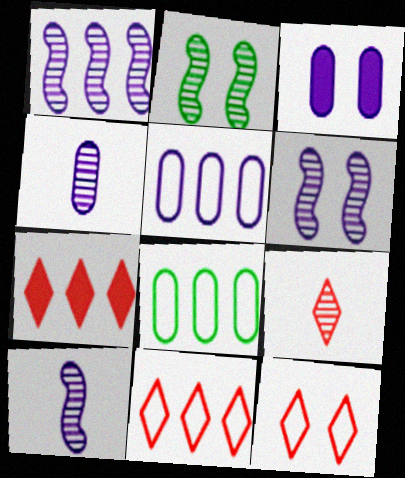[[1, 6, 10], 
[1, 7, 8], 
[2, 3, 12], 
[3, 4, 5], 
[7, 9, 12]]